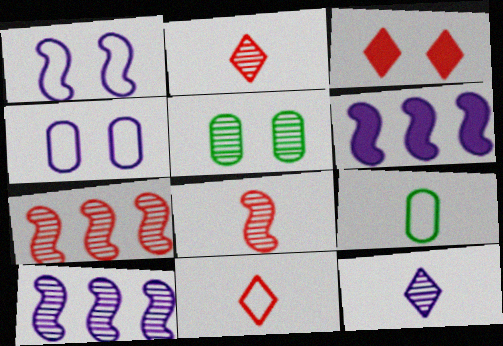[[1, 3, 5], 
[2, 5, 10], 
[3, 9, 10], 
[4, 6, 12], 
[5, 6, 11], 
[5, 7, 12]]